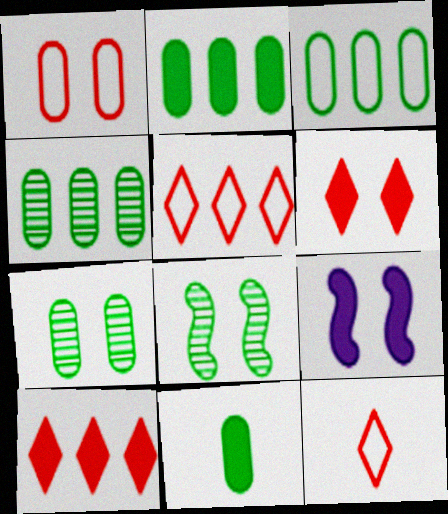[[2, 3, 4], 
[3, 7, 11], 
[4, 9, 12], 
[9, 10, 11]]